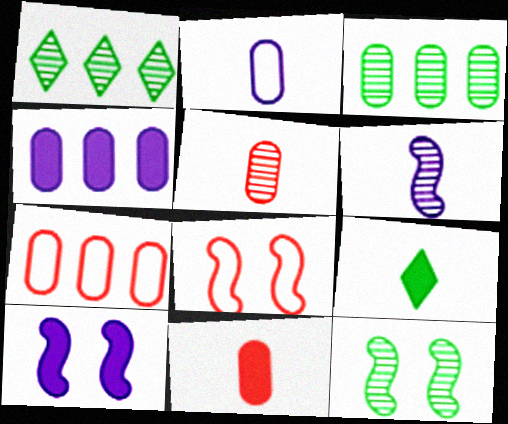[[3, 4, 7], 
[8, 10, 12]]